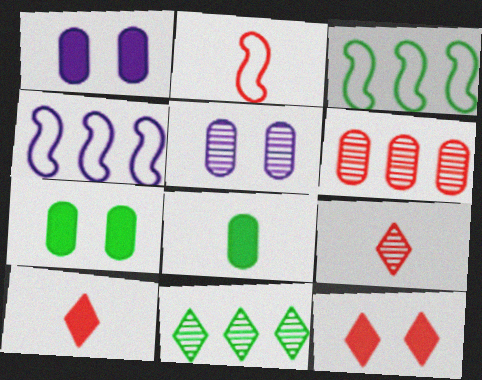[[1, 2, 11], 
[1, 3, 9], 
[2, 6, 12], 
[3, 5, 10], 
[4, 7, 9]]